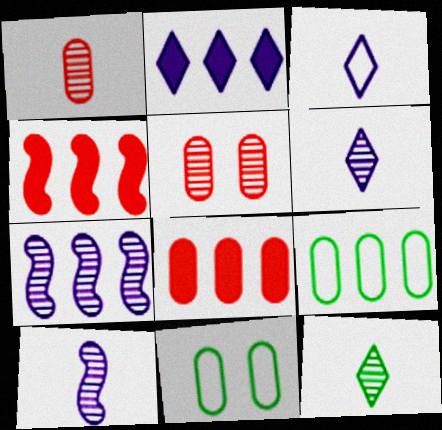[[1, 10, 12], 
[4, 6, 11], 
[5, 7, 12]]